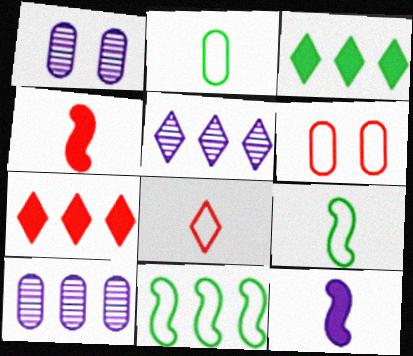[[1, 7, 9], 
[7, 10, 11]]